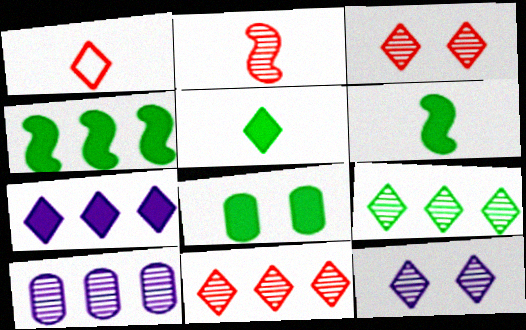[[4, 5, 8]]